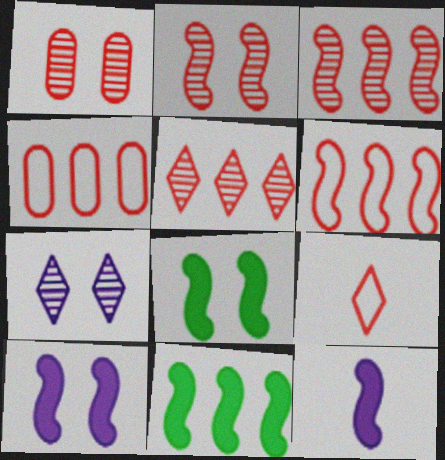[]